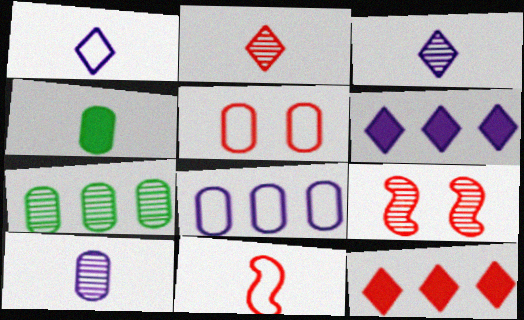[[3, 4, 11], 
[3, 7, 9]]